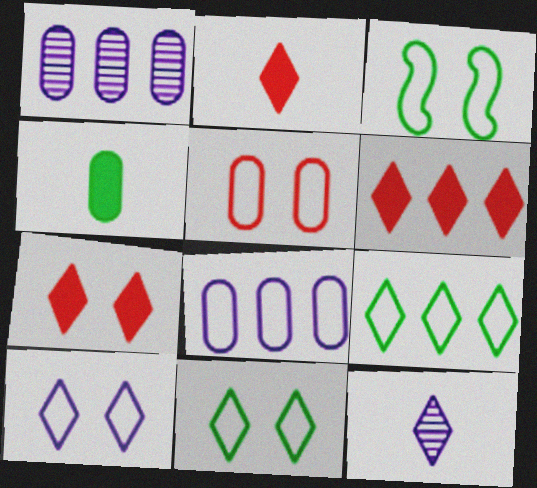[[1, 2, 3], 
[1, 4, 5], 
[2, 6, 7], 
[3, 5, 10], 
[6, 11, 12], 
[7, 9, 12]]